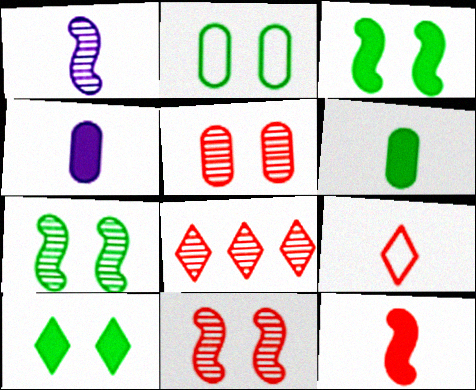[[1, 6, 9], 
[2, 7, 10]]